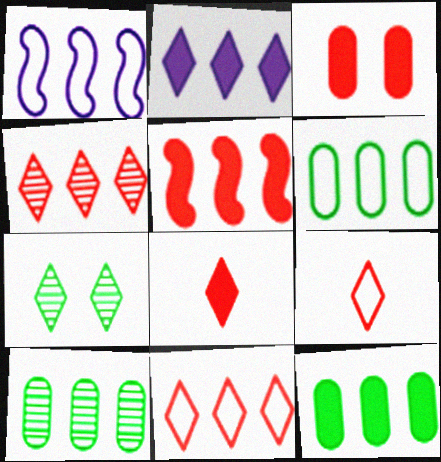[[1, 4, 12], 
[1, 6, 11], 
[2, 5, 12], 
[2, 7, 9], 
[3, 5, 8], 
[6, 10, 12]]